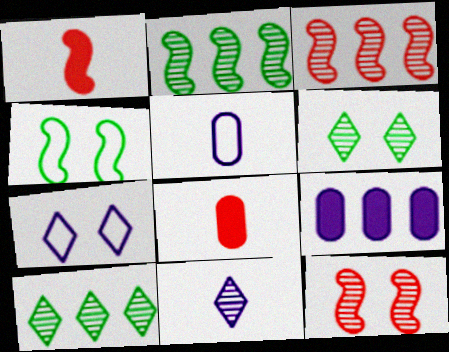[[2, 7, 8]]